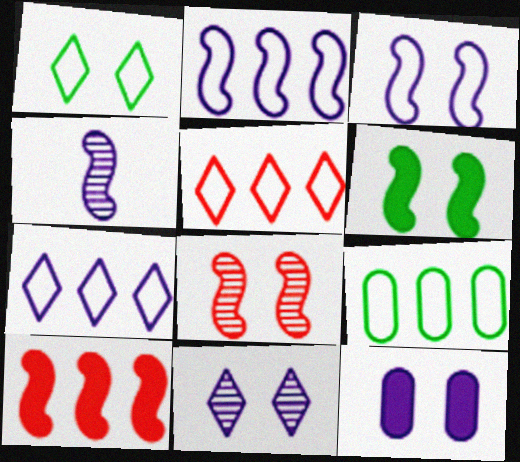[[1, 8, 12], 
[2, 5, 9], 
[3, 6, 8], 
[3, 11, 12], 
[4, 7, 12]]